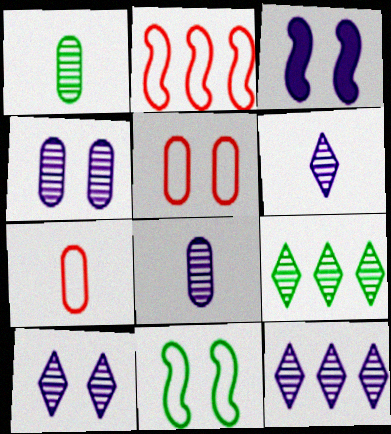[[3, 7, 9], 
[6, 10, 12]]